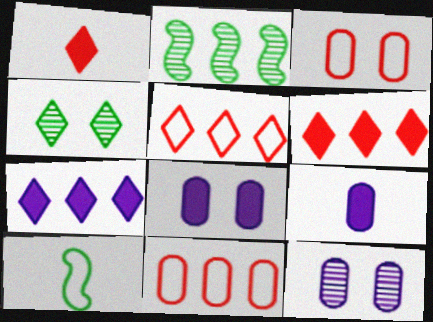[[2, 7, 11], 
[6, 10, 12]]